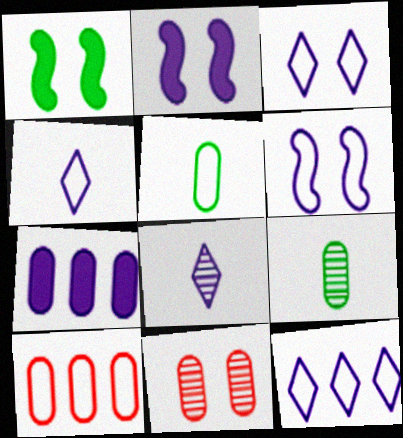[[1, 3, 11], 
[1, 8, 10], 
[3, 4, 12], 
[5, 7, 11], 
[6, 7, 8]]